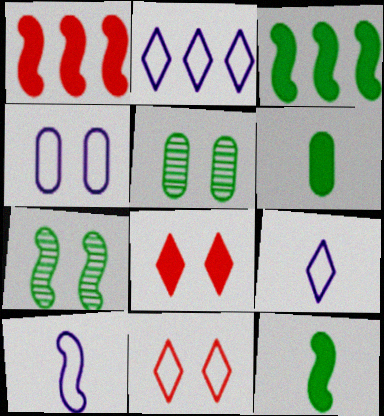[[1, 5, 9], 
[1, 7, 10], 
[2, 4, 10], 
[4, 7, 8]]